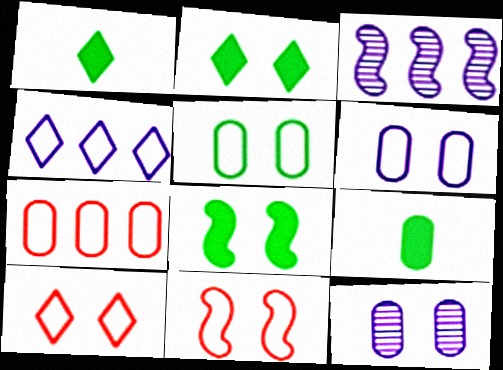[[2, 11, 12], 
[3, 9, 10], 
[7, 9, 12], 
[8, 10, 12]]